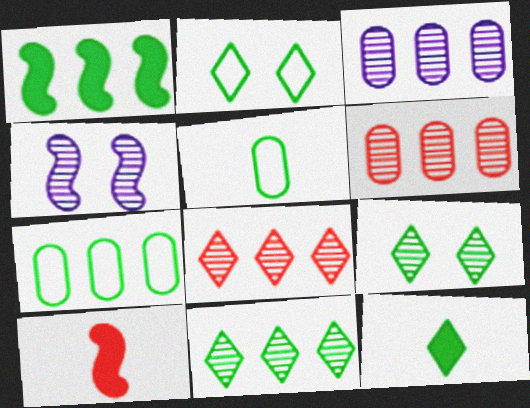[[1, 5, 9], 
[1, 7, 11], 
[2, 3, 10], 
[2, 11, 12]]